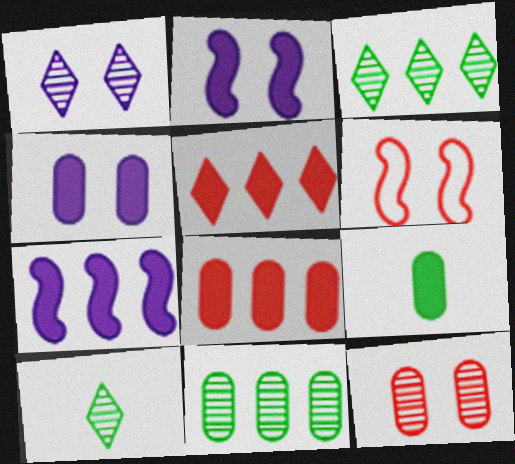[[2, 5, 9], 
[4, 8, 9]]